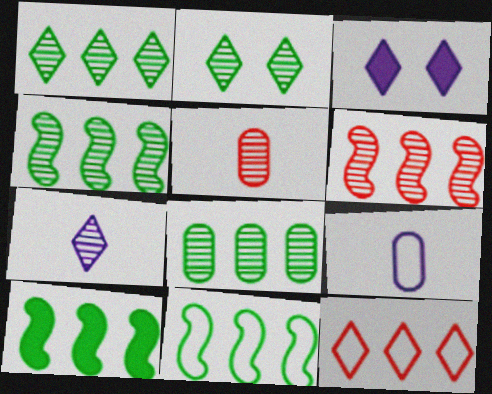[[1, 4, 8], 
[3, 5, 11], 
[4, 10, 11]]